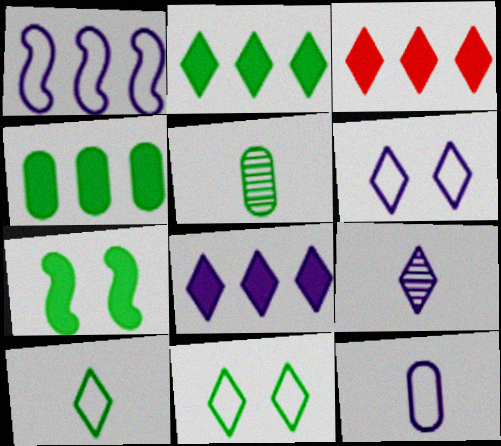[[1, 6, 12], 
[2, 3, 8], 
[3, 9, 11], 
[6, 8, 9]]